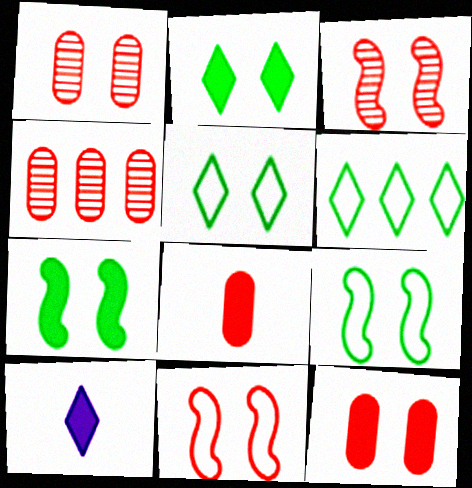[[4, 9, 10]]